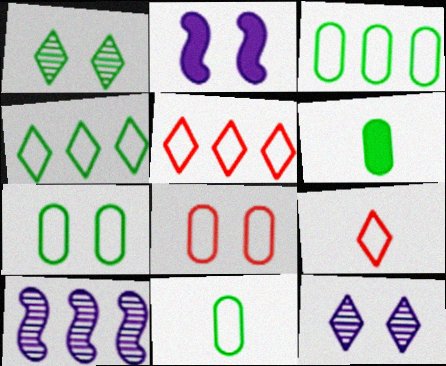[[1, 2, 8], 
[3, 7, 11]]